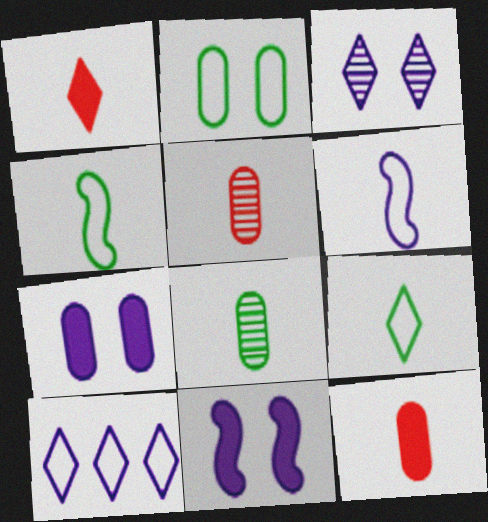[[1, 6, 8]]